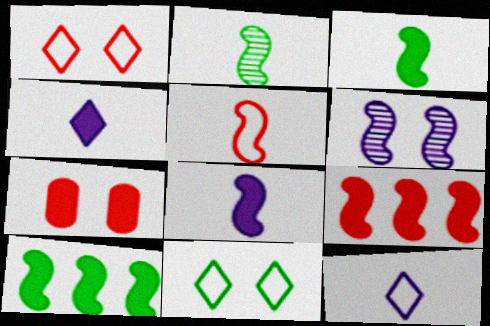[[2, 5, 8], 
[4, 7, 10], 
[5, 6, 10], 
[6, 7, 11]]